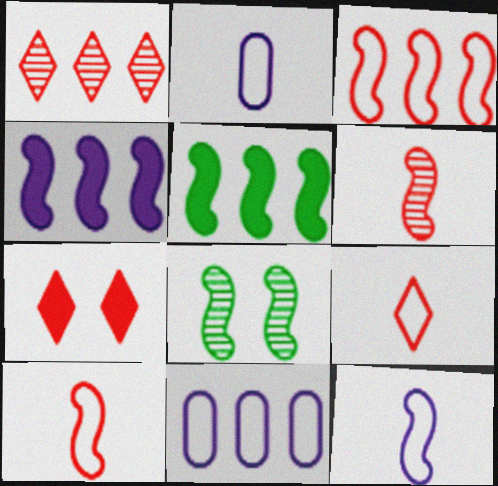[[1, 5, 11], 
[1, 7, 9], 
[4, 8, 10]]